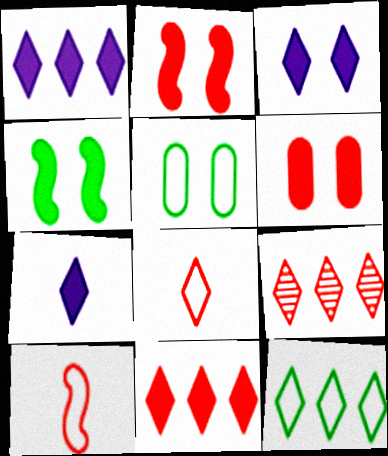[[1, 3, 7], 
[1, 9, 12], 
[3, 4, 6], 
[6, 9, 10]]